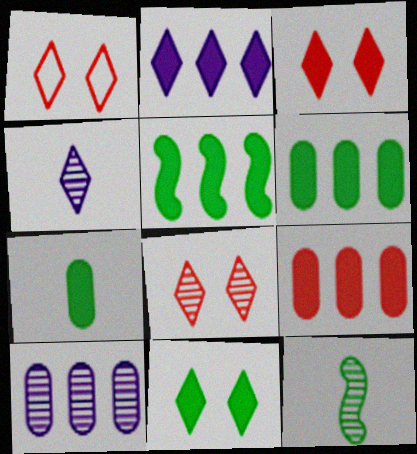[[1, 3, 8], 
[2, 5, 9], 
[5, 7, 11], 
[8, 10, 12]]